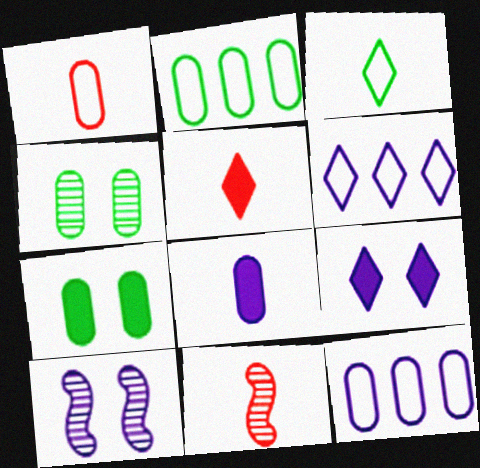[[1, 5, 11], 
[2, 5, 10], 
[2, 9, 11], 
[3, 8, 11], 
[6, 7, 11], 
[6, 8, 10]]